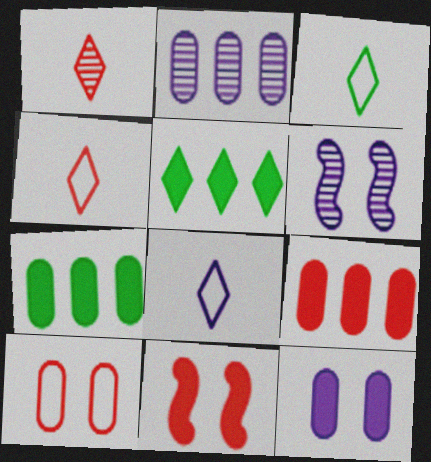[[2, 3, 11], 
[3, 4, 8], 
[3, 6, 9], 
[4, 6, 7]]